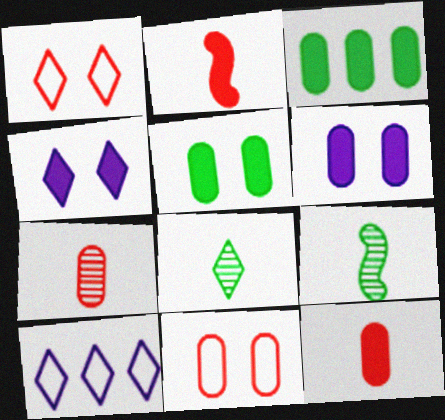[[2, 3, 4], 
[3, 6, 12]]